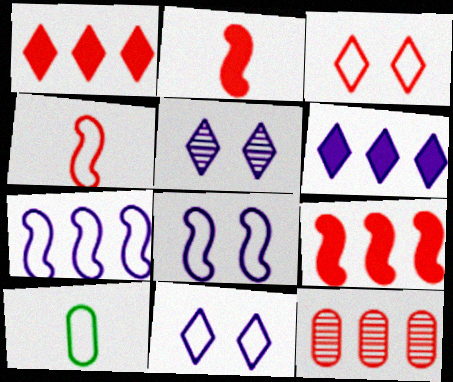[[2, 3, 12], 
[3, 7, 10], 
[5, 9, 10]]